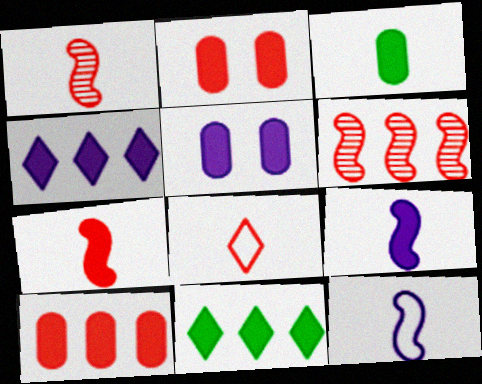[[2, 6, 8], 
[2, 9, 11], 
[3, 5, 10], 
[4, 5, 9], 
[5, 7, 11]]